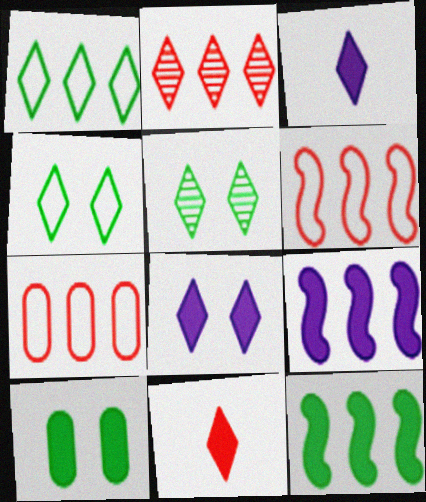[[2, 3, 4], 
[9, 10, 11]]